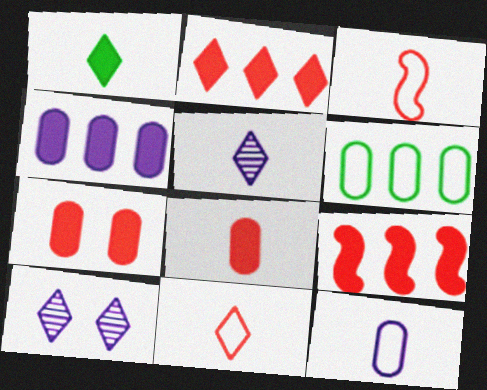[[1, 5, 11]]